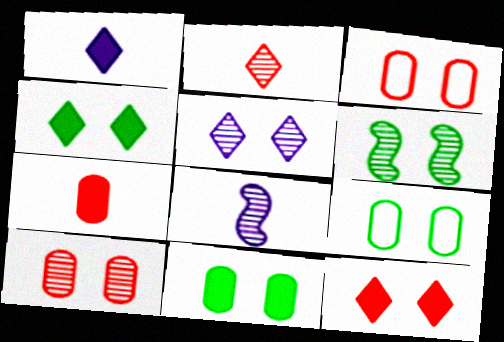[[4, 6, 9], 
[5, 6, 10]]